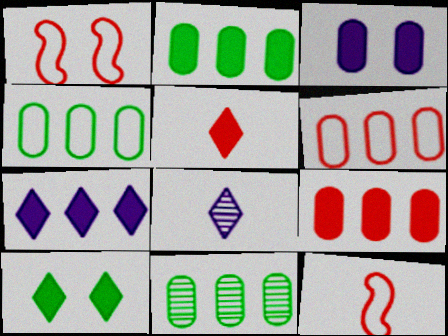[[1, 2, 8], 
[2, 4, 11], 
[5, 7, 10]]